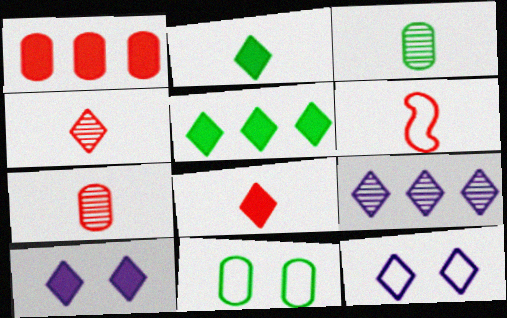[[4, 5, 12], 
[5, 8, 10], 
[6, 7, 8]]